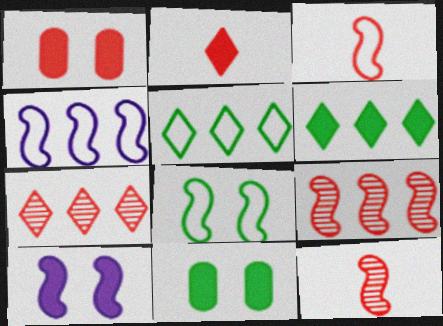[[1, 3, 7], 
[3, 4, 8]]